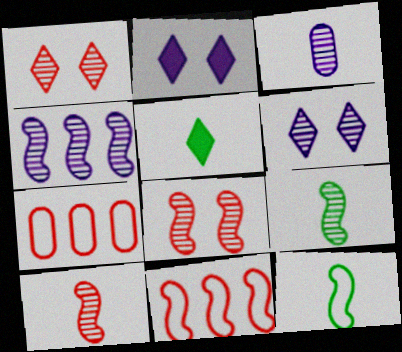[[2, 7, 9], 
[3, 4, 6], 
[4, 8, 9]]